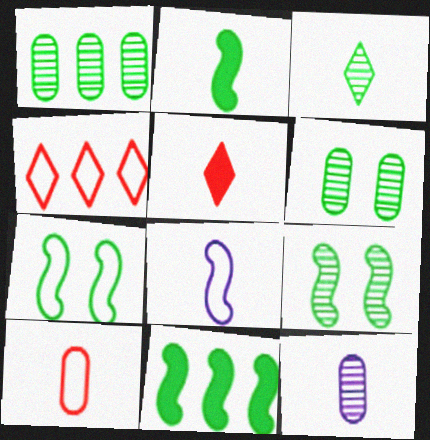[[1, 3, 9]]